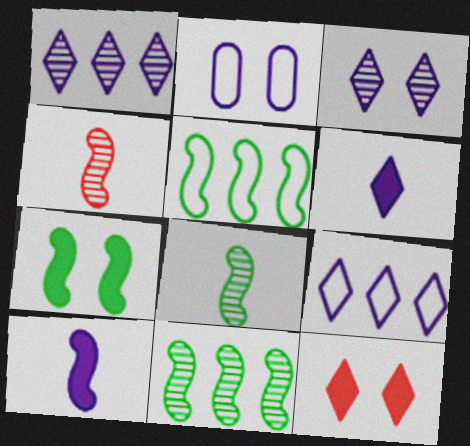[[1, 2, 10], 
[3, 6, 9], 
[5, 7, 8]]